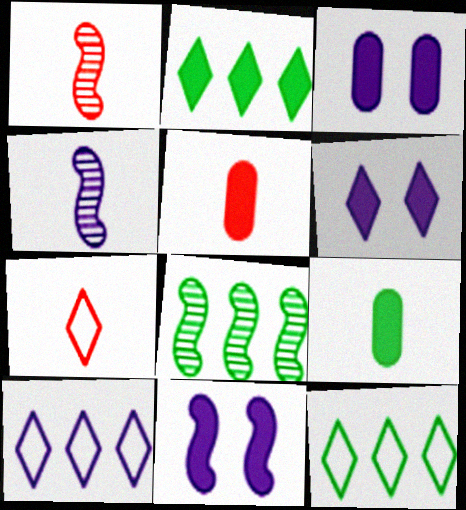[[1, 3, 12], 
[1, 5, 7], 
[2, 5, 11], 
[3, 4, 10], 
[3, 6, 11], 
[3, 7, 8], 
[4, 7, 9]]